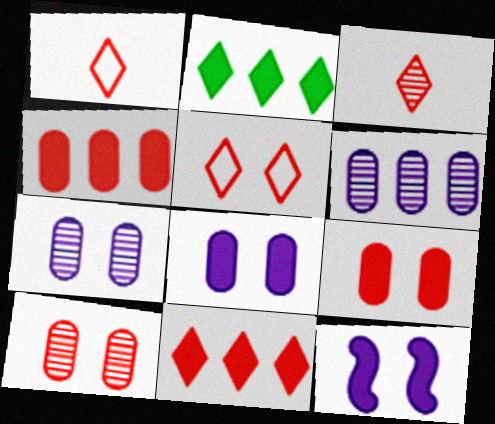[[3, 5, 11]]